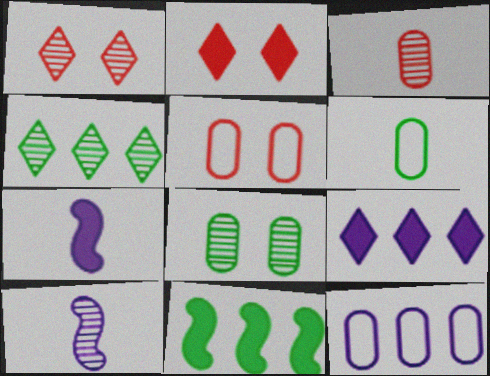[[4, 5, 7], 
[5, 6, 12]]